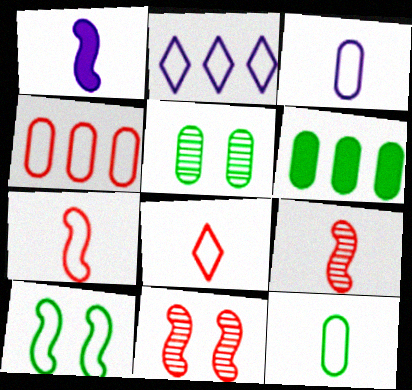[[5, 6, 12]]